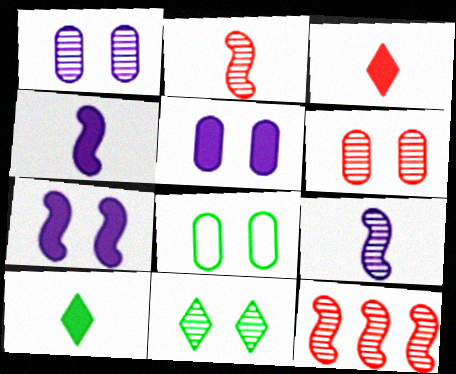[[5, 6, 8]]